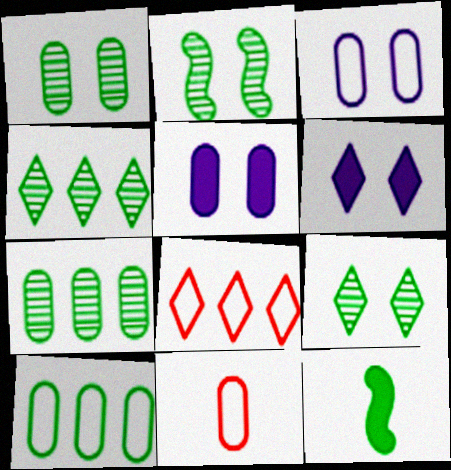[[1, 2, 9], 
[3, 10, 11], 
[5, 7, 11], 
[9, 10, 12]]